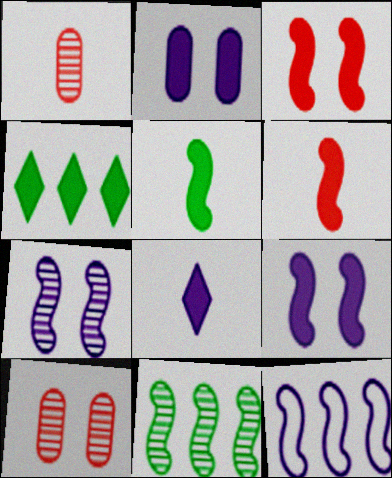[[2, 4, 6]]